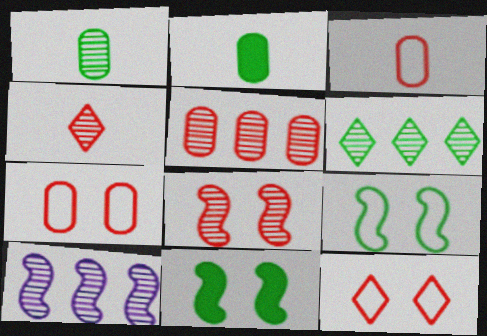[[2, 6, 9], 
[2, 10, 12], 
[4, 5, 8], 
[5, 6, 10]]